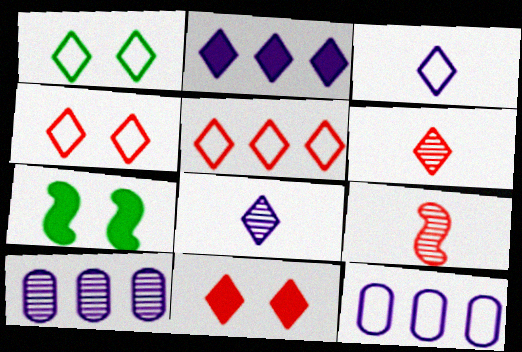[[1, 2, 6], 
[1, 3, 5], 
[5, 6, 11], 
[6, 7, 12]]